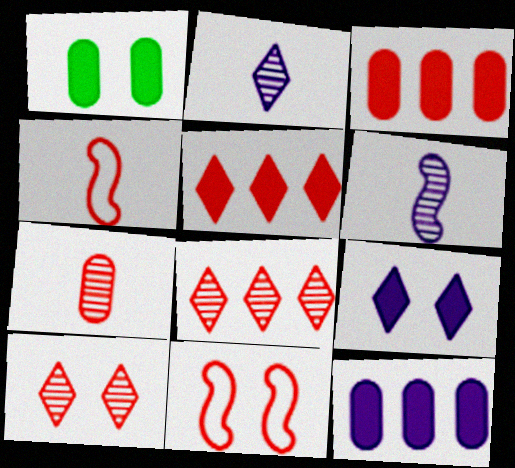[[3, 4, 10], 
[5, 7, 11]]